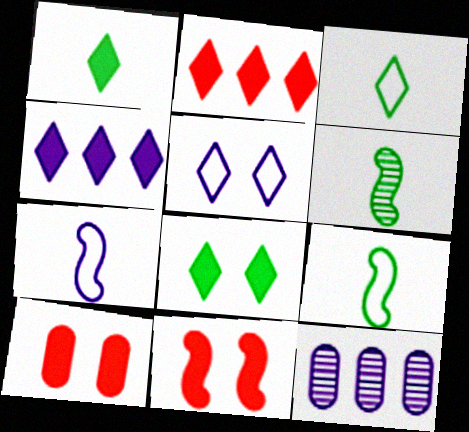[[3, 11, 12]]